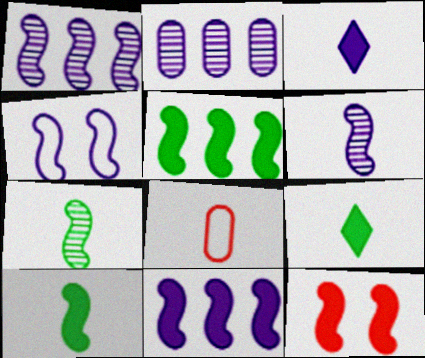[[2, 3, 4], 
[3, 7, 8], 
[4, 6, 11], 
[6, 8, 9], 
[10, 11, 12]]